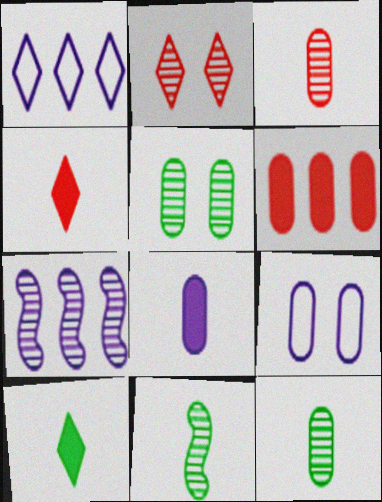[[1, 2, 10], 
[2, 7, 12], 
[6, 9, 12]]